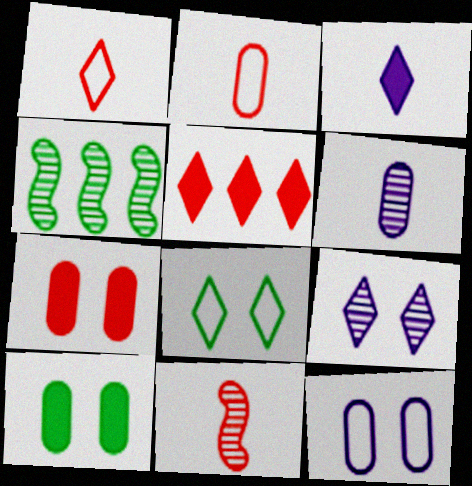[]